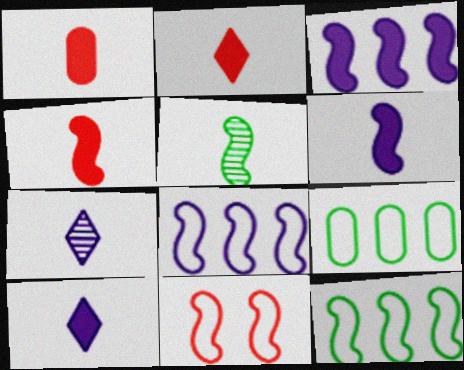[[1, 2, 4], 
[3, 5, 11]]